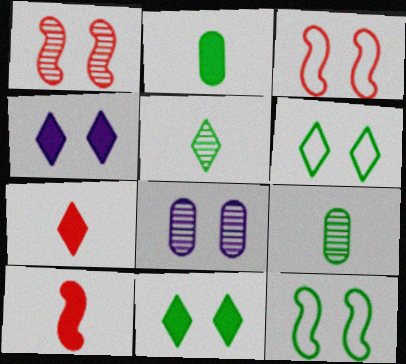[[3, 8, 11]]